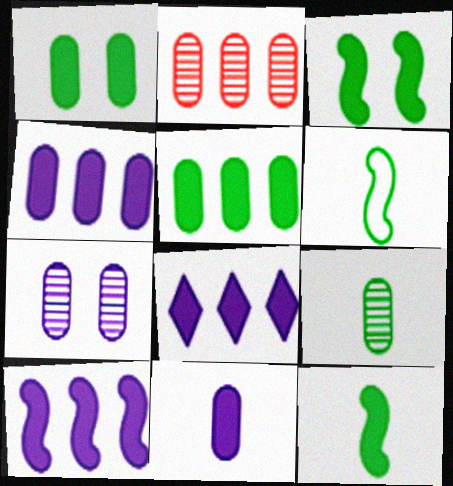[[2, 7, 9], 
[4, 8, 10]]